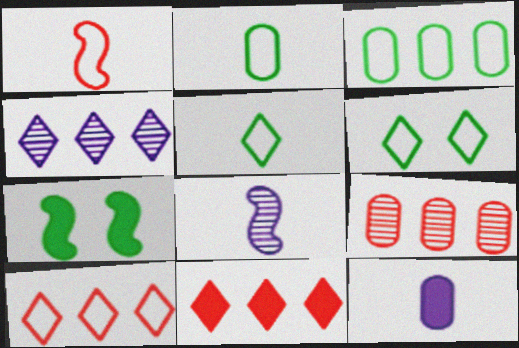[[7, 11, 12]]